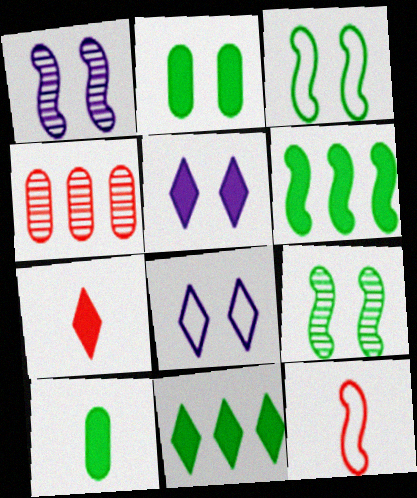[[1, 6, 12], 
[5, 7, 11]]